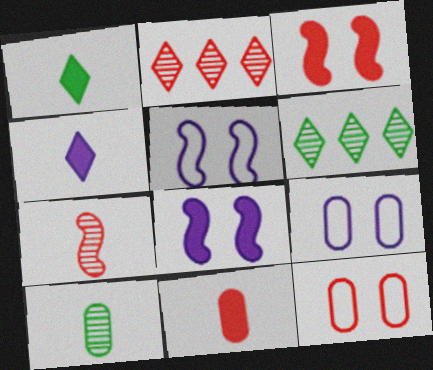[[5, 6, 11]]